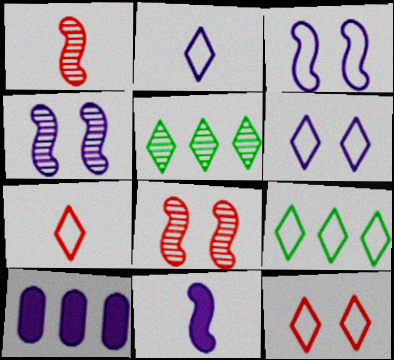[[2, 4, 10], 
[2, 9, 12], 
[6, 7, 9]]